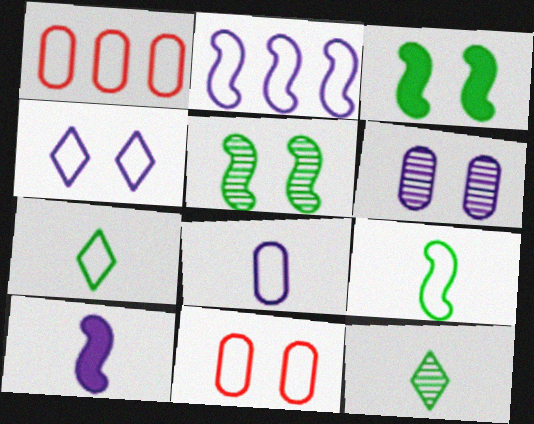[[1, 4, 9], 
[2, 4, 8], 
[2, 7, 11]]